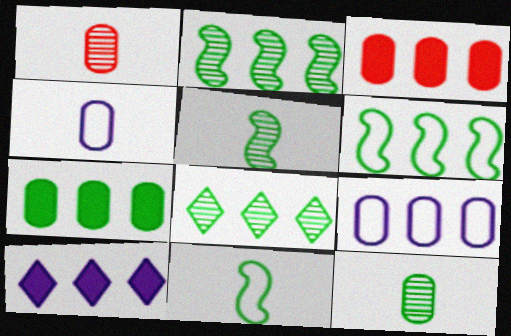[[6, 7, 8]]